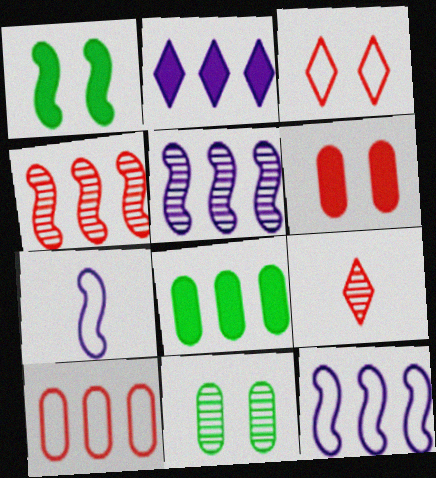[[1, 4, 7], 
[5, 9, 11]]